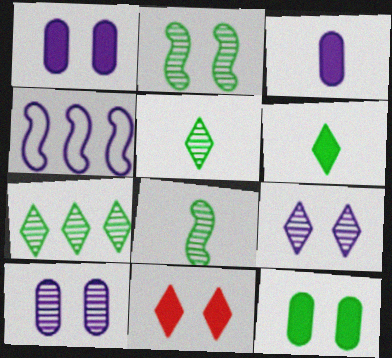[[3, 4, 9]]